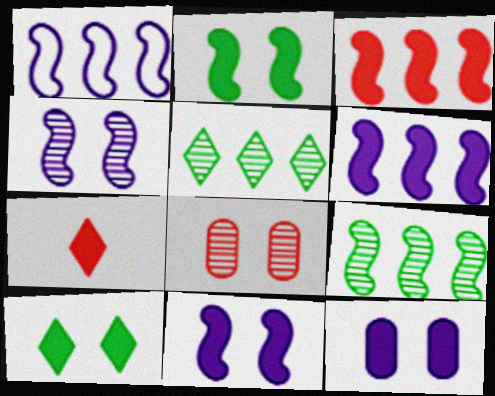[[1, 3, 9]]